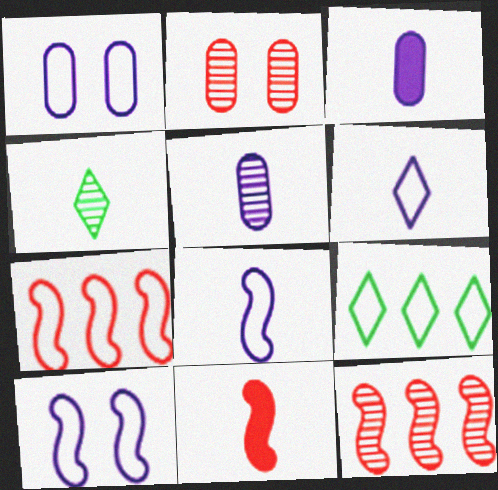[]